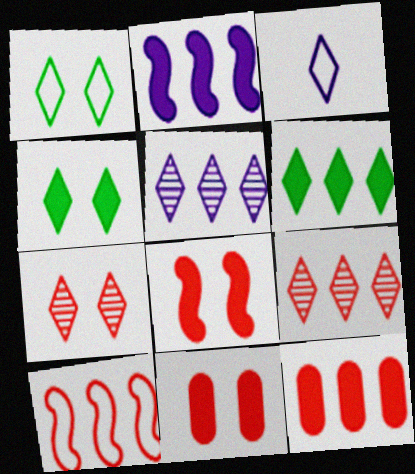[[2, 6, 12], 
[3, 4, 9], 
[3, 6, 7], 
[9, 10, 12]]